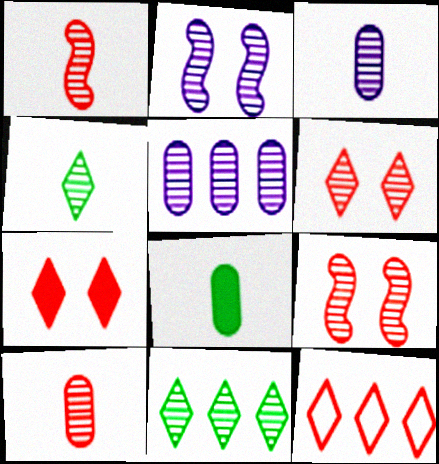[[1, 3, 4], 
[2, 8, 12], 
[2, 10, 11], 
[3, 9, 11], 
[4, 5, 9]]